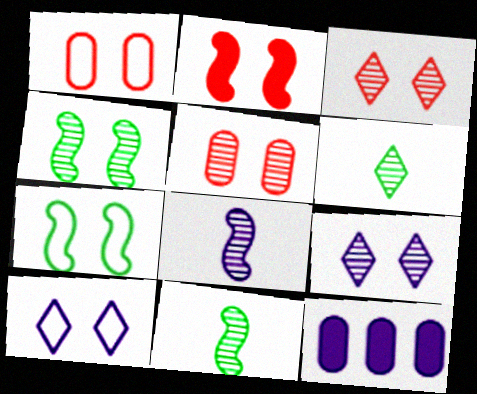[[1, 2, 3], 
[1, 7, 10], 
[4, 5, 9], 
[8, 10, 12]]